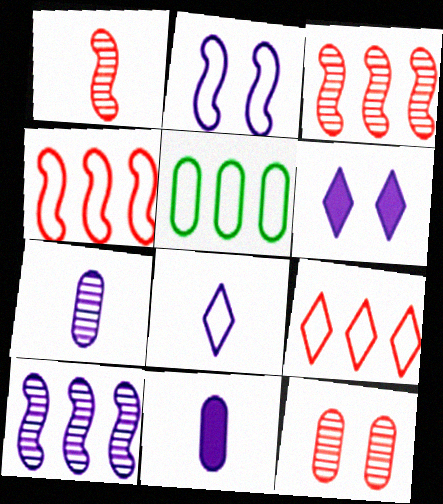[[1, 5, 6], 
[5, 11, 12]]